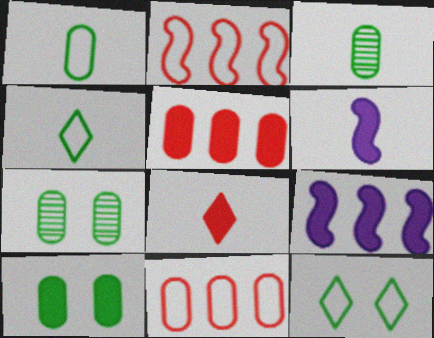[[8, 9, 10]]